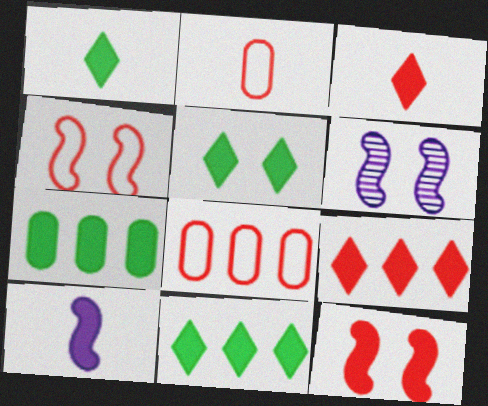[[1, 5, 11], 
[1, 6, 8], 
[2, 6, 11]]